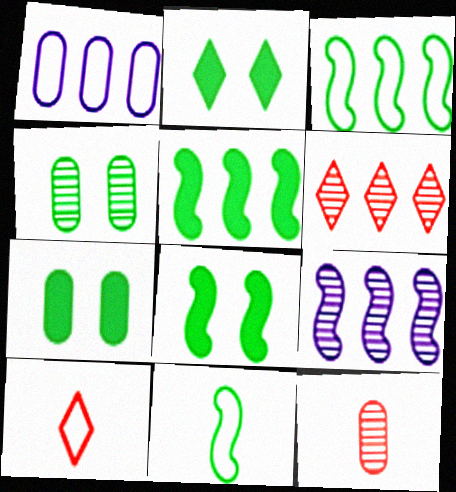[[1, 5, 6], 
[1, 7, 12], 
[2, 7, 8], 
[7, 9, 10]]